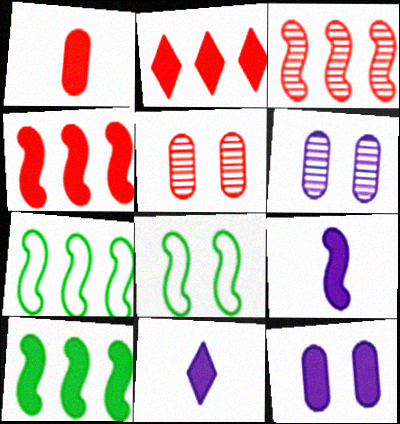[[3, 8, 9], 
[5, 7, 11]]